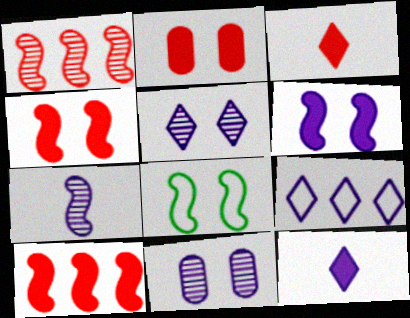[[2, 3, 10], 
[2, 5, 8], 
[5, 9, 12], 
[7, 8, 10]]